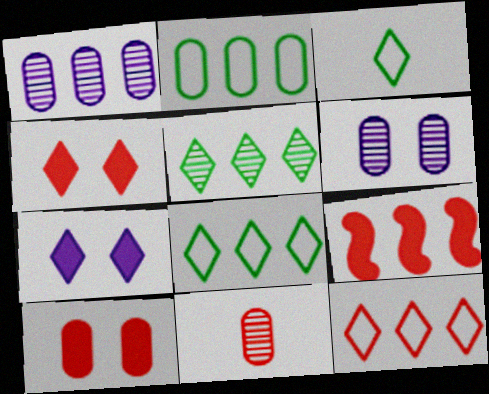[[1, 8, 9], 
[3, 6, 9]]